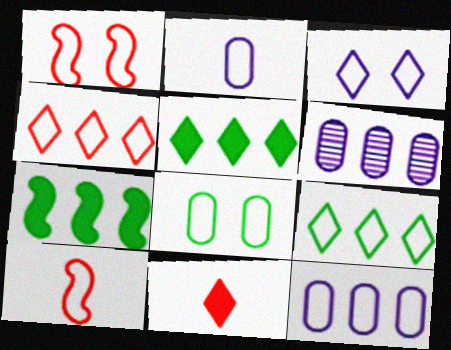[[1, 2, 9], 
[1, 3, 8], 
[4, 6, 7]]